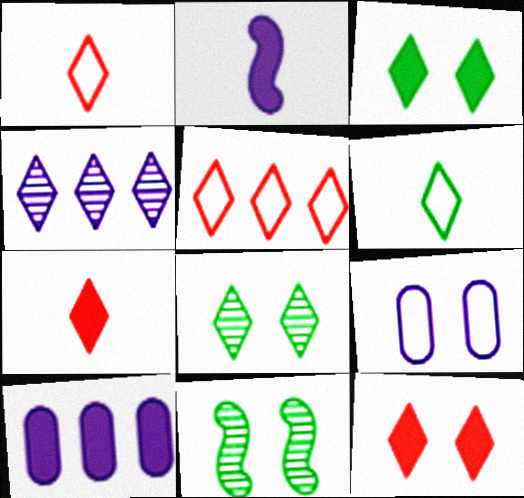[[1, 3, 4], 
[1, 10, 11], 
[2, 4, 9], 
[4, 6, 12], 
[9, 11, 12]]